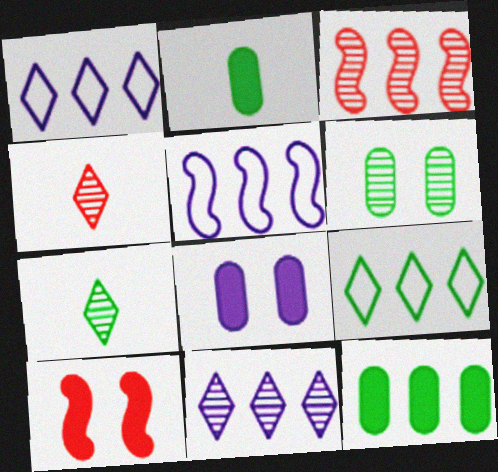[[1, 3, 12]]